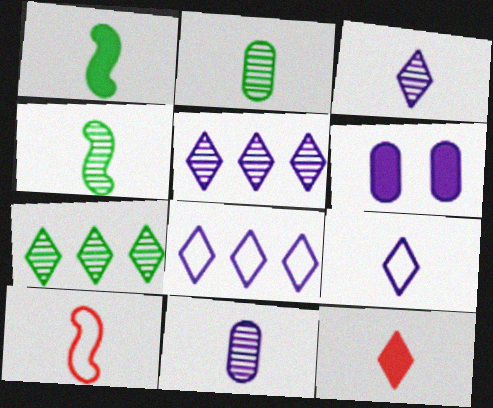[[6, 7, 10]]